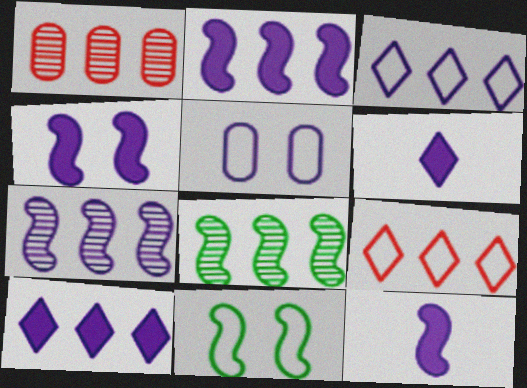[[1, 6, 11], 
[2, 4, 12], 
[5, 6, 7]]